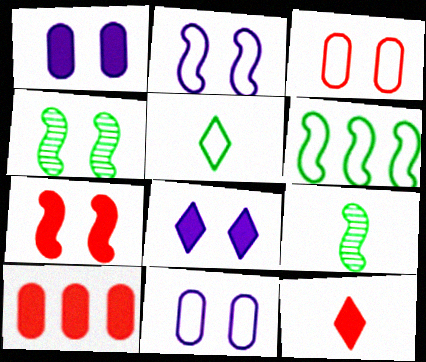[[2, 4, 7], 
[3, 4, 8], 
[7, 10, 12]]